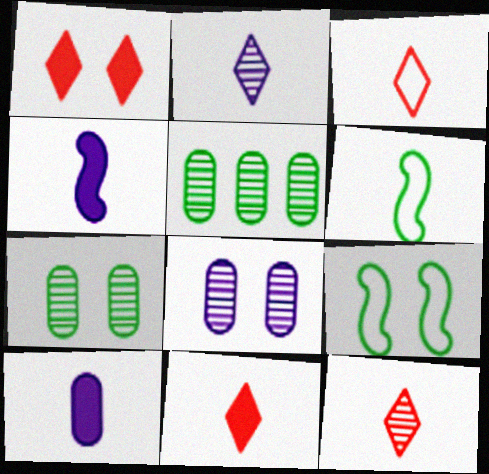[[1, 8, 9], 
[3, 11, 12], 
[6, 10, 12]]